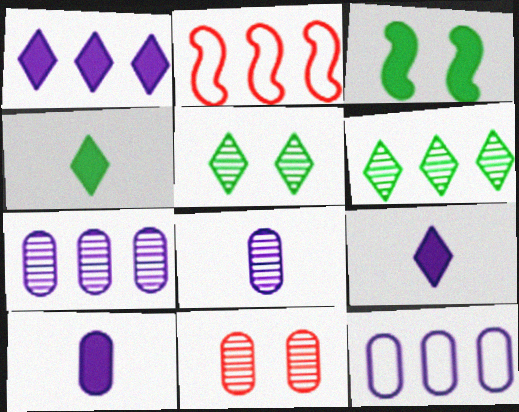[[2, 5, 10]]